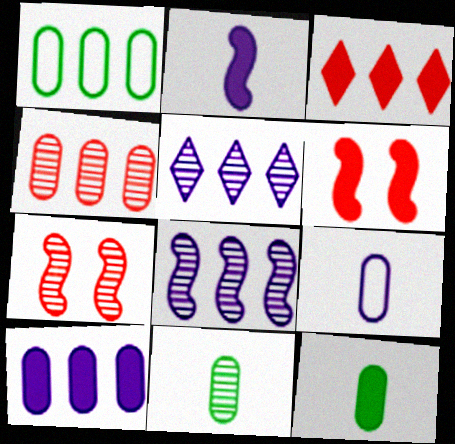[[1, 3, 8], 
[1, 4, 10], 
[5, 7, 11]]